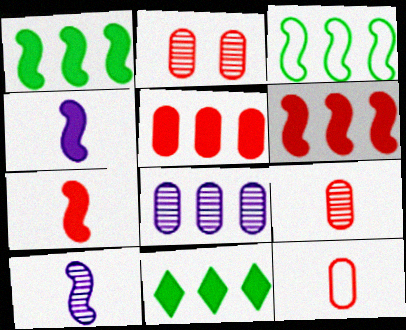[[2, 5, 12]]